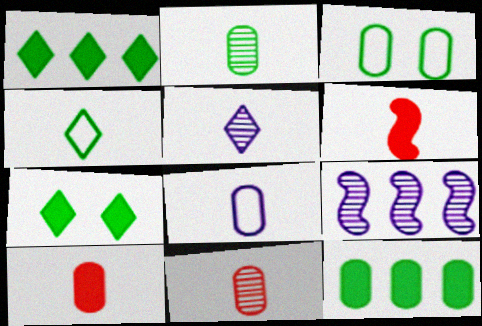[[2, 3, 12], 
[2, 8, 10]]